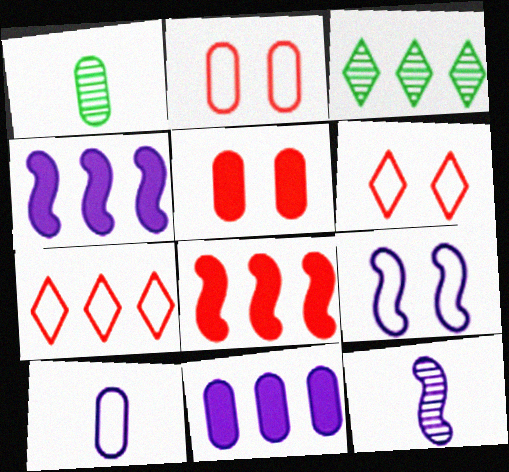[[1, 2, 11], 
[1, 4, 6], 
[4, 9, 12]]